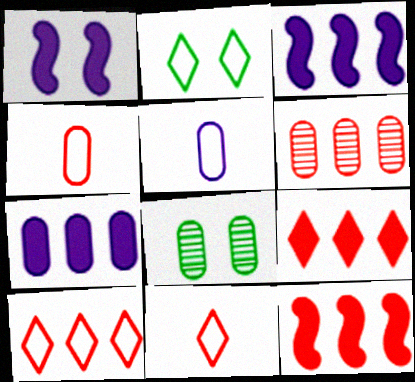[[3, 8, 11], 
[4, 7, 8], 
[6, 10, 12]]